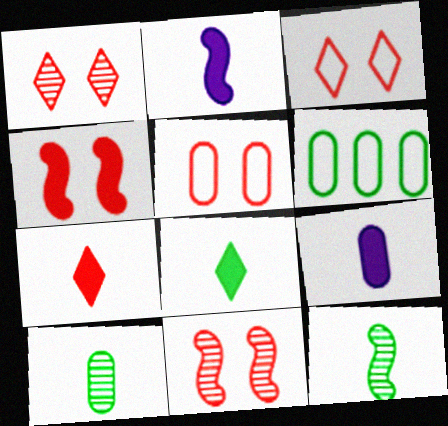[[1, 2, 6], 
[1, 4, 5]]